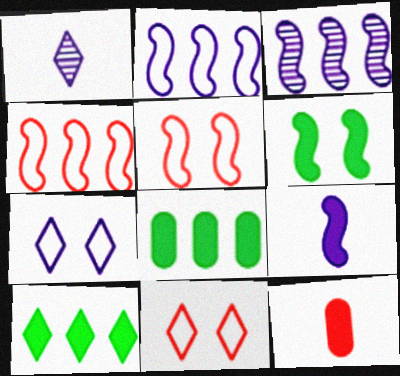[[1, 5, 8], 
[1, 10, 11]]